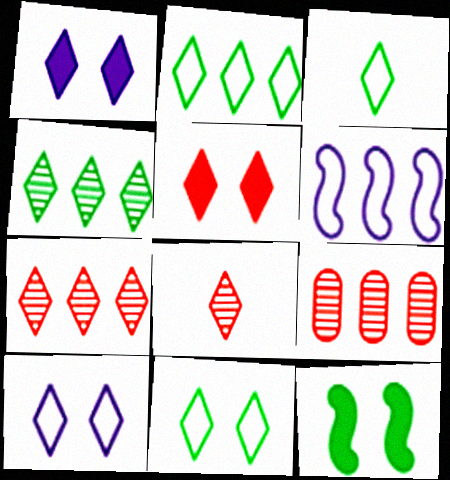[[1, 2, 8], 
[1, 3, 7], 
[2, 3, 11]]